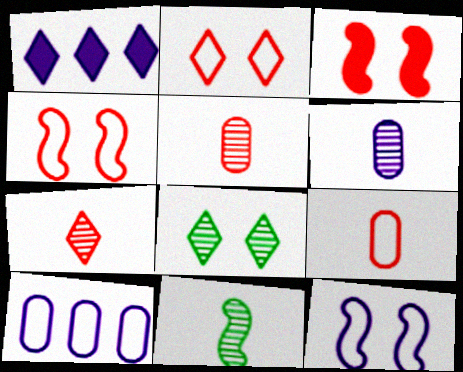[[1, 6, 12], 
[6, 7, 11]]